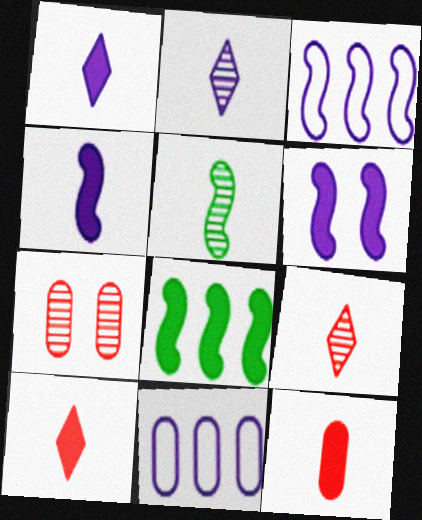[[2, 6, 11]]